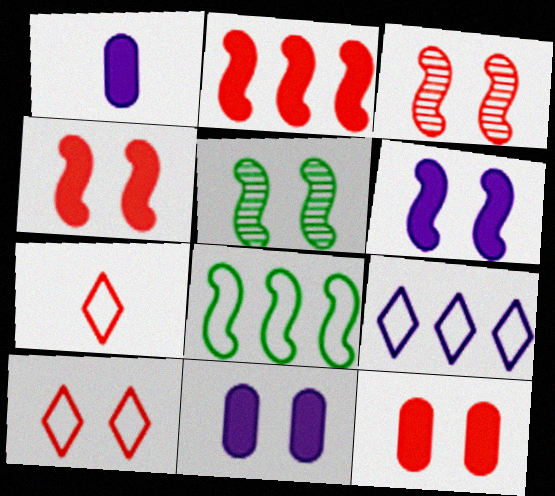[[3, 10, 12], 
[5, 10, 11]]